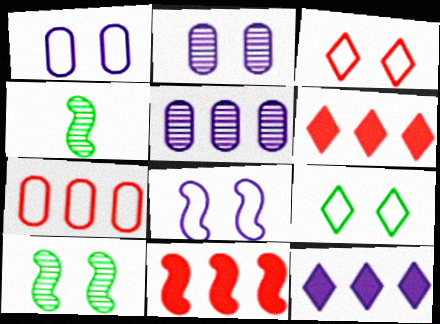[[1, 4, 6], 
[4, 8, 11]]